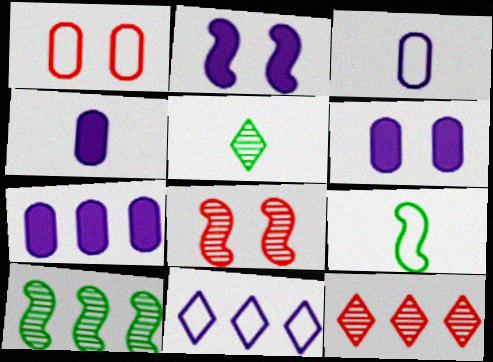[[1, 9, 11], 
[4, 6, 7], 
[6, 9, 12]]